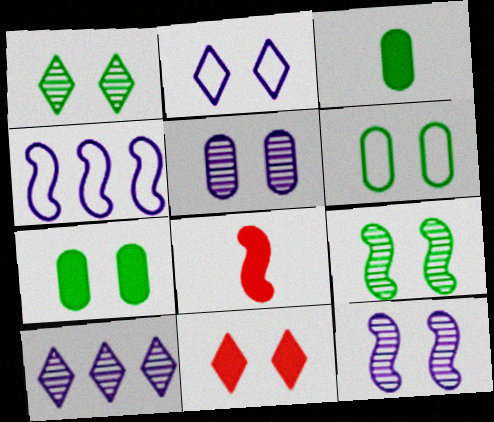[[1, 2, 11], 
[4, 8, 9], 
[6, 8, 10], 
[6, 11, 12]]